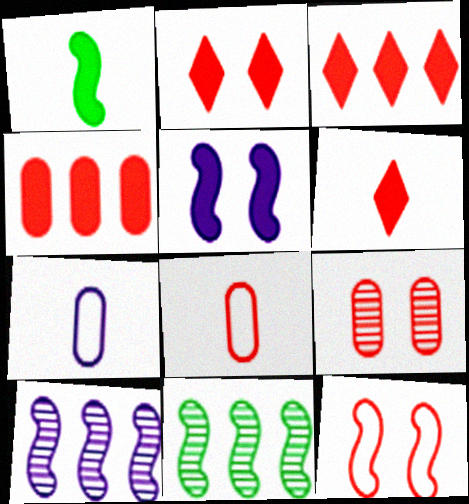[[1, 10, 12], 
[2, 3, 6], 
[2, 7, 11], 
[2, 9, 12], 
[4, 8, 9]]